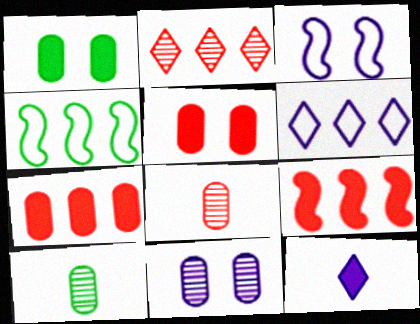[[1, 9, 12]]